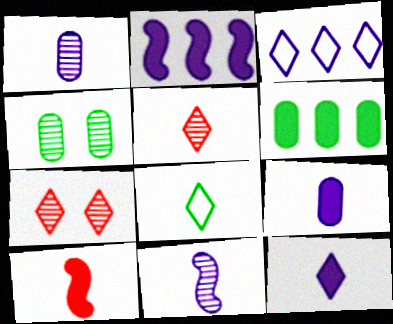[[1, 8, 10], 
[3, 4, 10], 
[5, 8, 12]]